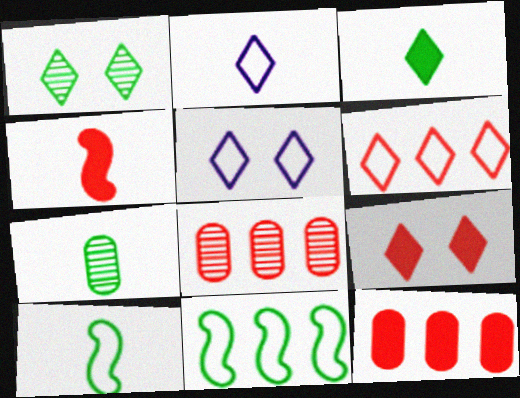[[1, 5, 9], 
[2, 4, 7], 
[3, 7, 10], 
[4, 9, 12]]